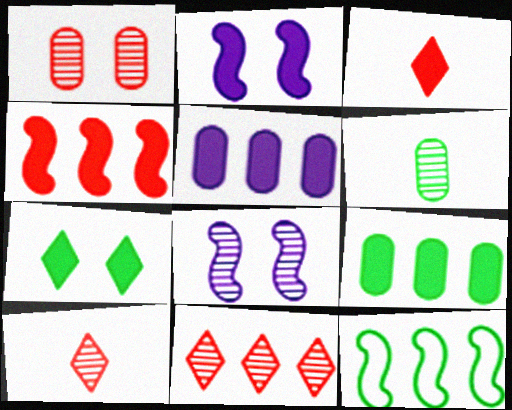[[2, 3, 9], 
[5, 11, 12], 
[6, 7, 12], 
[6, 8, 11]]